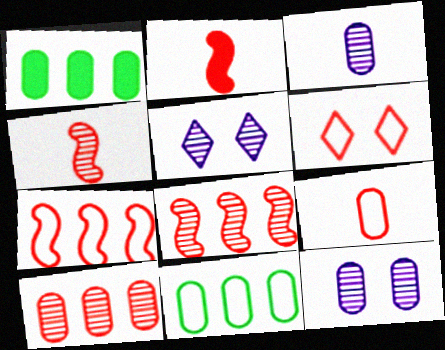[[1, 9, 12], 
[2, 5, 11], 
[2, 6, 10], 
[6, 7, 9]]